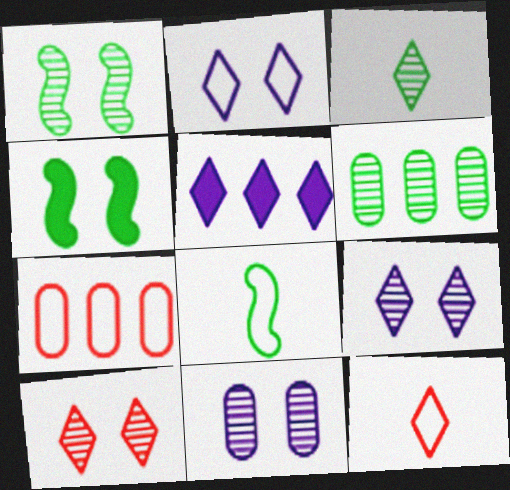[[1, 3, 6], 
[1, 10, 11], 
[2, 7, 8]]